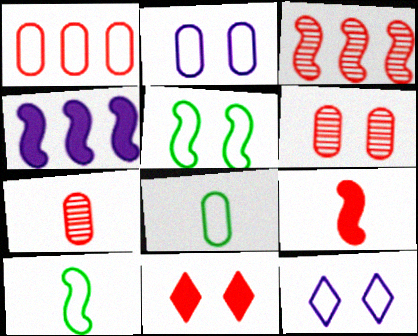[[1, 2, 8], 
[1, 10, 12]]